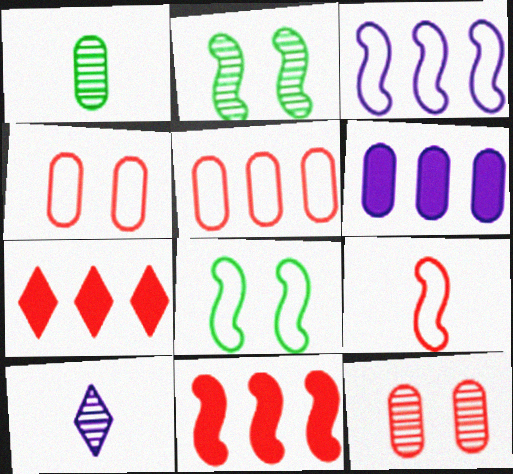[[1, 4, 6], 
[3, 8, 9], 
[7, 9, 12]]